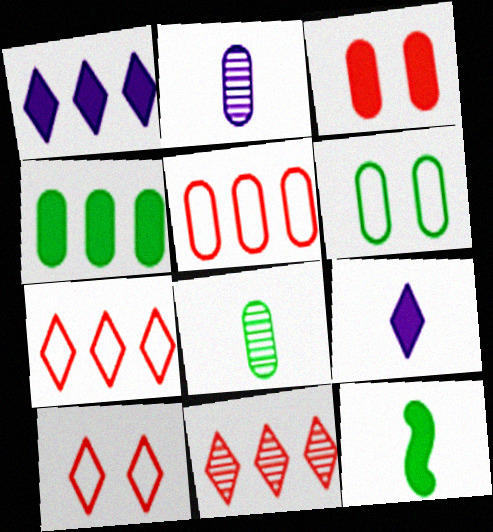[[1, 3, 12], 
[4, 6, 8]]